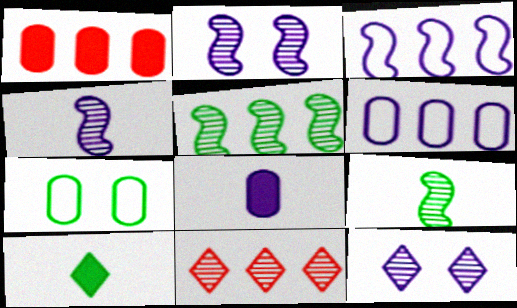[[3, 8, 12], 
[5, 7, 10]]